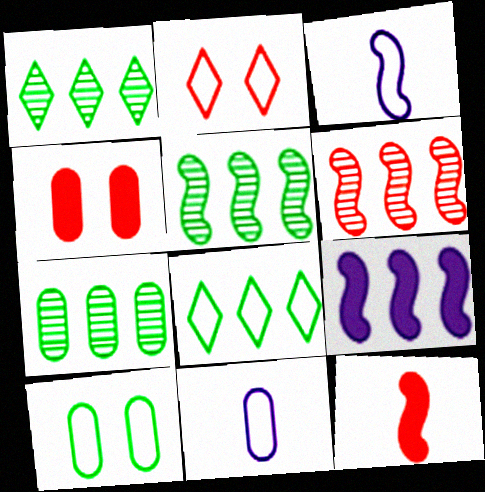[[1, 3, 4], 
[1, 5, 7], 
[4, 7, 11]]